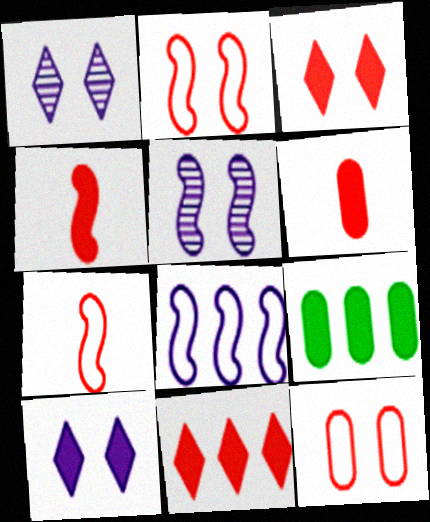[[1, 7, 9], 
[4, 9, 10]]